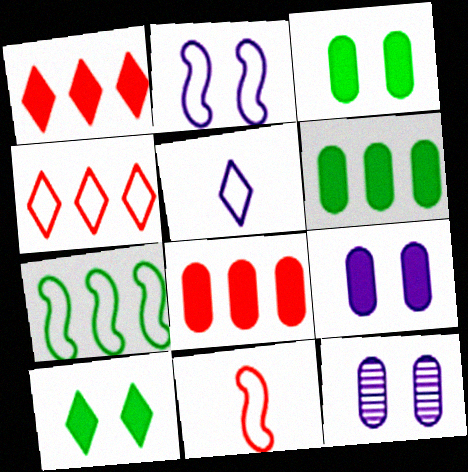[[2, 7, 11]]